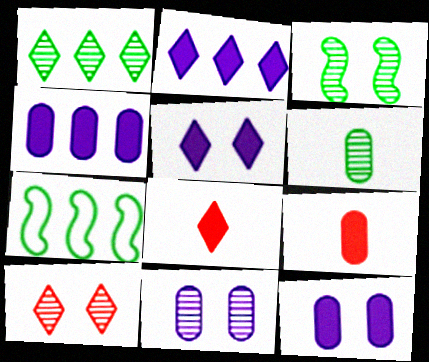[[1, 3, 6], 
[3, 10, 11], 
[7, 8, 11]]